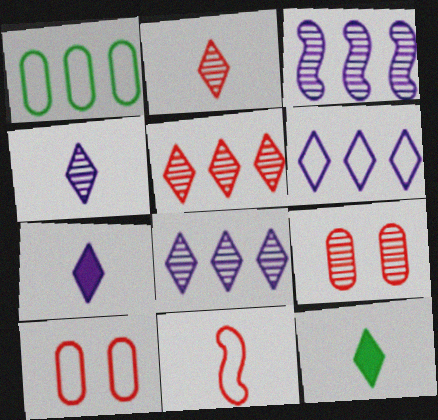[[3, 10, 12]]